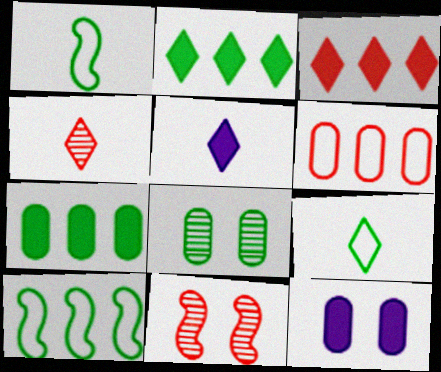[[1, 2, 8], 
[4, 5, 9], 
[4, 10, 12]]